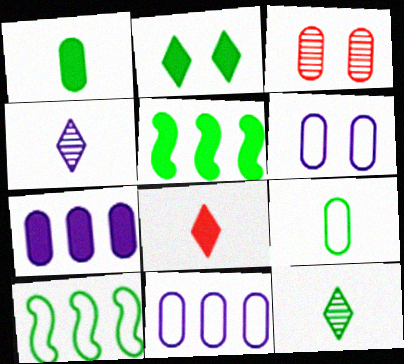[[1, 2, 5], 
[1, 3, 11], 
[3, 7, 9]]